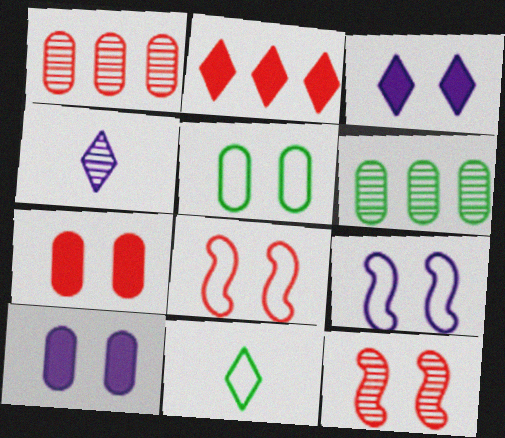[[3, 5, 12], 
[4, 6, 12]]